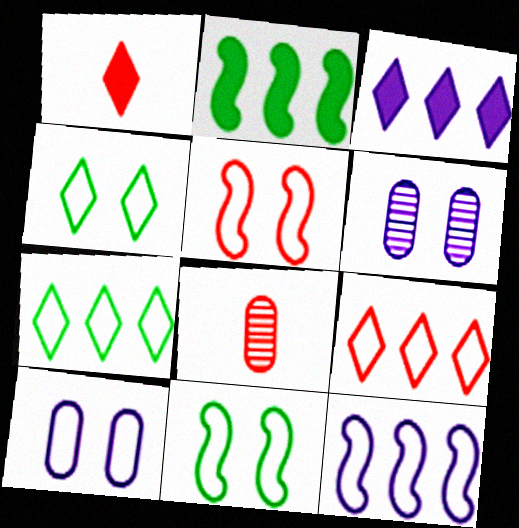[[3, 8, 11], 
[4, 5, 10]]